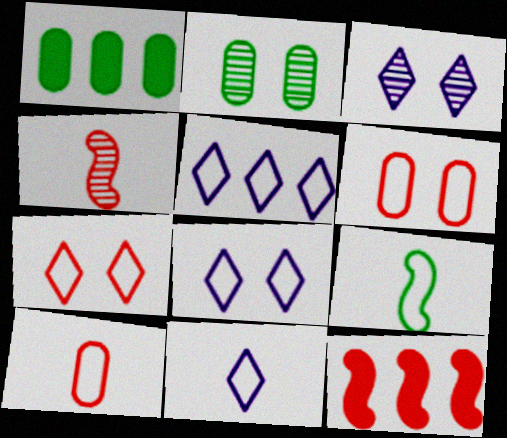[[1, 4, 8], 
[2, 11, 12], 
[5, 6, 9], 
[5, 8, 11], 
[9, 10, 11]]